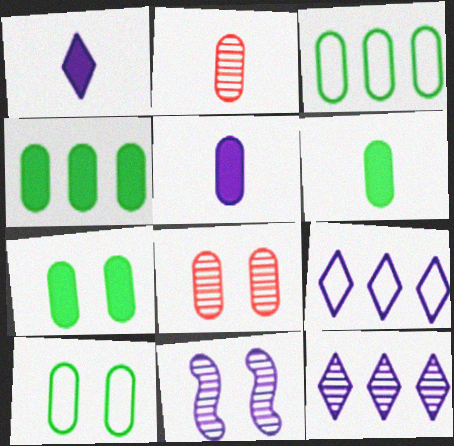[[3, 5, 8], 
[4, 6, 7], 
[5, 9, 11]]